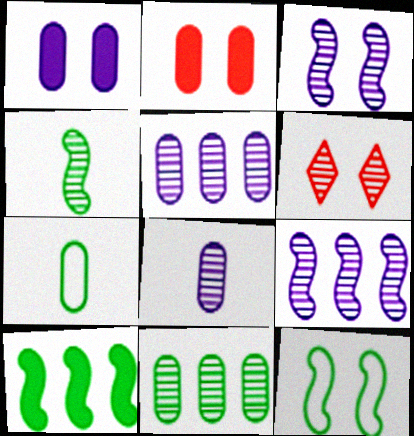[[1, 6, 12], 
[2, 5, 7], 
[4, 5, 6], 
[4, 10, 12]]